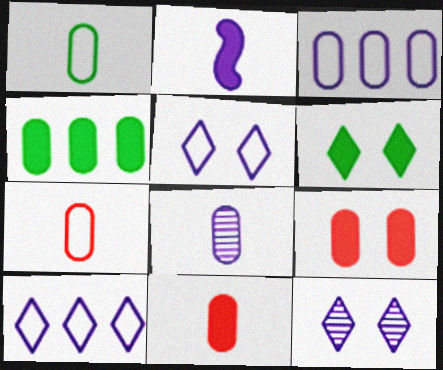[[1, 8, 11], 
[2, 3, 12]]